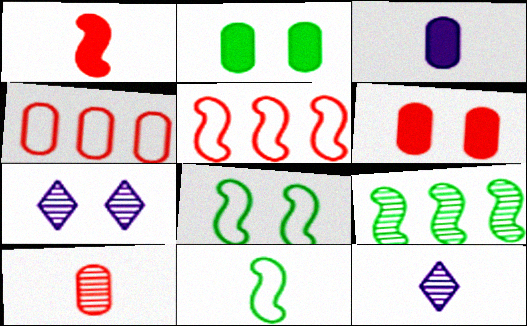[[2, 5, 12], 
[4, 6, 10], 
[6, 7, 8], 
[7, 9, 10]]